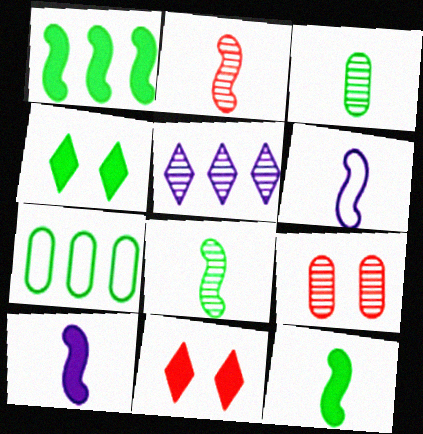[[2, 6, 12], 
[4, 7, 8], 
[5, 8, 9]]